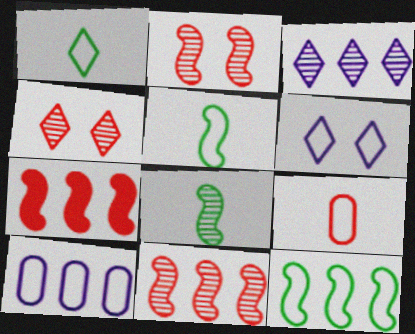[[4, 7, 9], 
[6, 9, 12]]